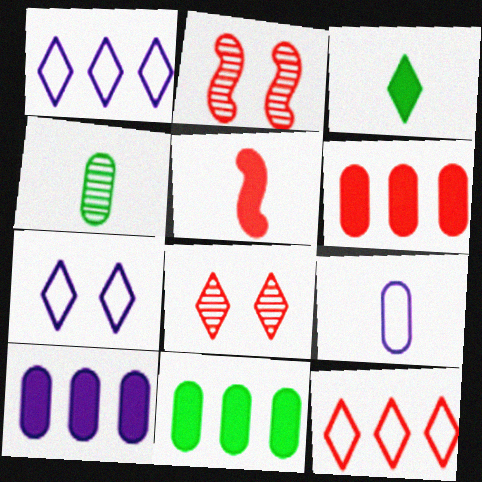[[1, 3, 8], 
[6, 10, 11]]